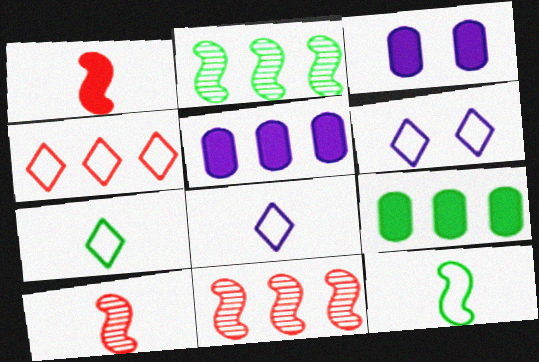[[2, 4, 5], 
[3, 7, 11], 
[4, 6, 7], 
[6, 9, 10]]